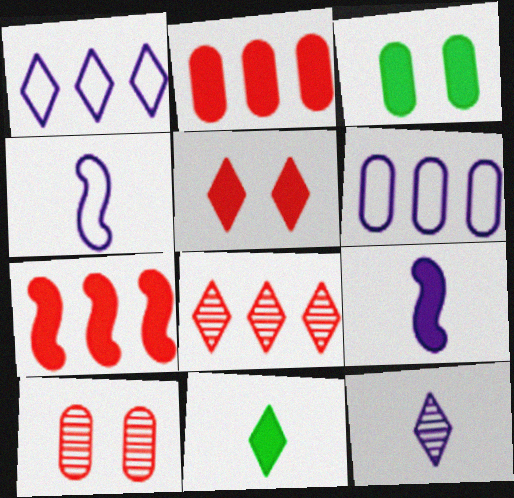[[3, 4, 8]]